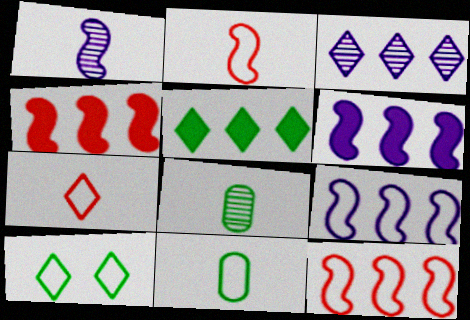[]